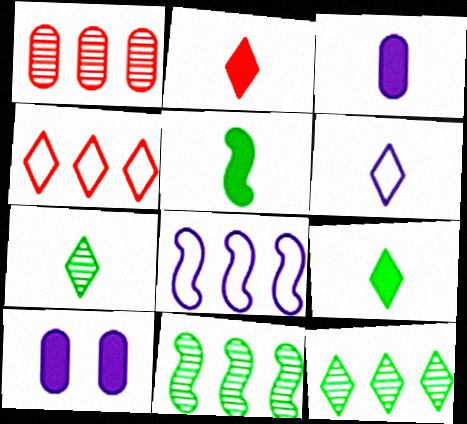[[2, 3, 5], 
[2, 6, 7]]